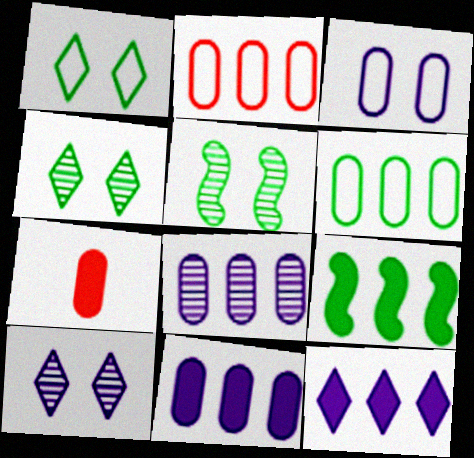[]